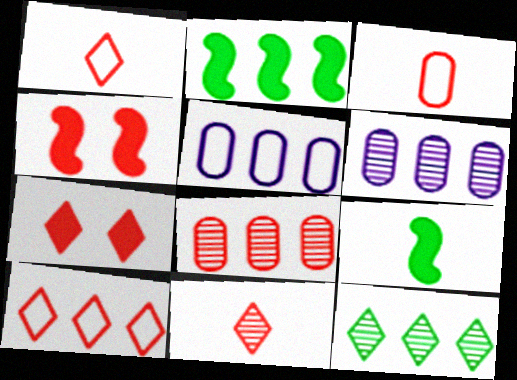[[1, 4, 8], 
[2, 6, 10], 
[7, 10, 11]]